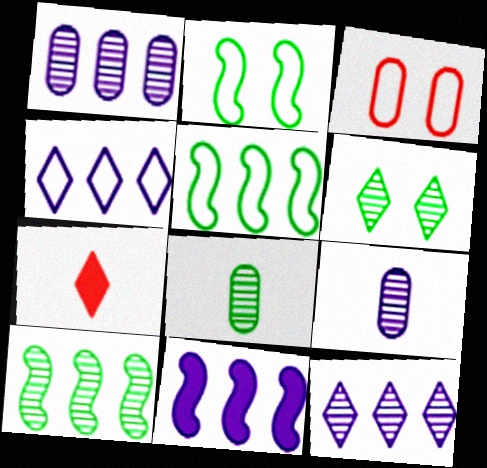[[1, 2, 7], 
[1, 4, 11], 
[4, 6, 7], 
[6, 8, 10]]